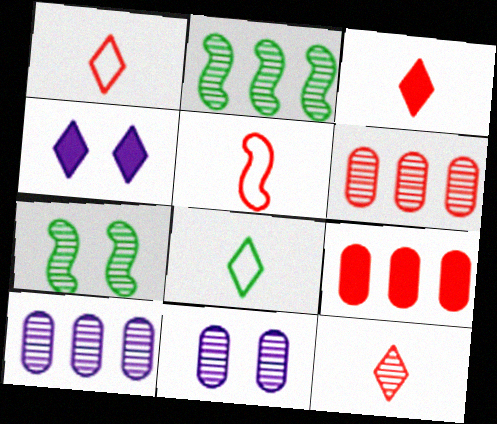[[1, 3, 12], 
[2, 11, 12], 
[7, 10, 12]]